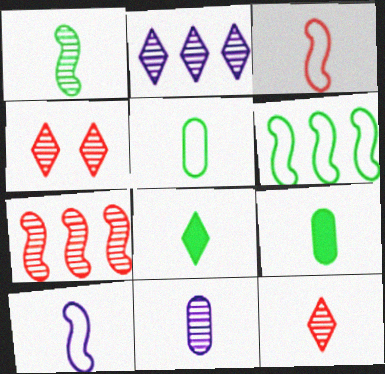[[1, 5, 8], 
[1, 11, 12], 
[3, 8, 11], 
[9, 10, 12]]